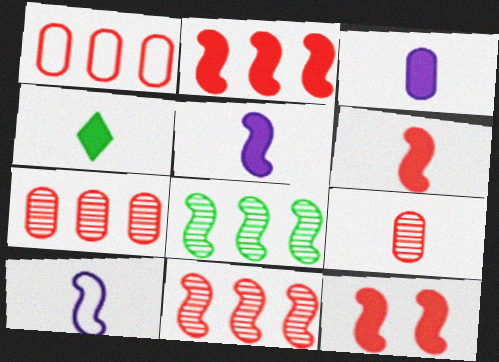[[2, 6, 12], 
[3, 4, 6], 
[4, 9, 10], 
[8, 10, 12]]